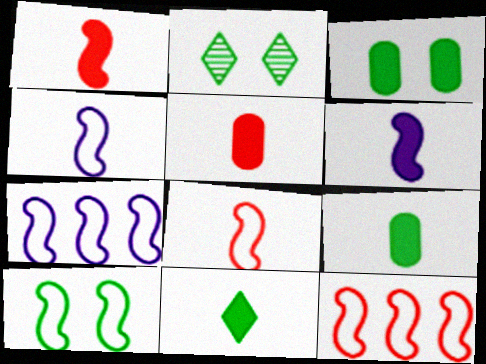[[2, 3, 10], 
[2, 5, 7], 
[4, 10, 12], 
[5, 6, 11], 
[7, 8, 10]]